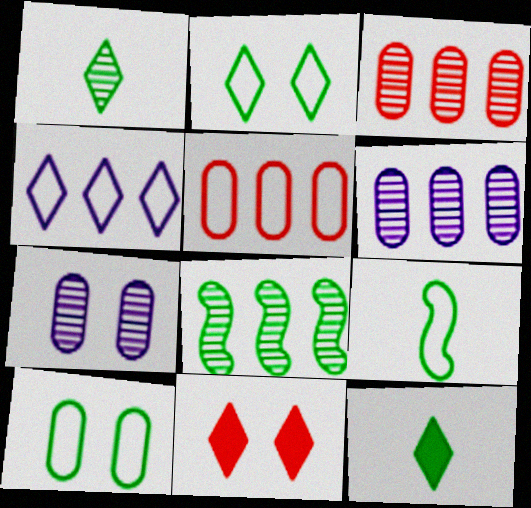[[1, 4, 11], 
[6, 9, 11], 
[8, 10, 12]]